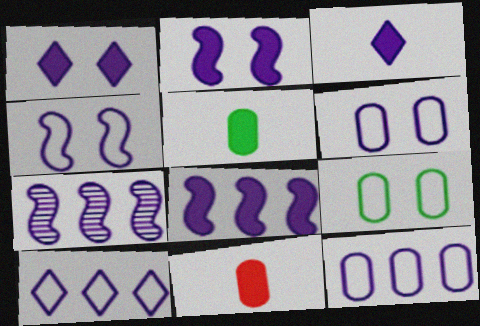[[3, 6, 7]]